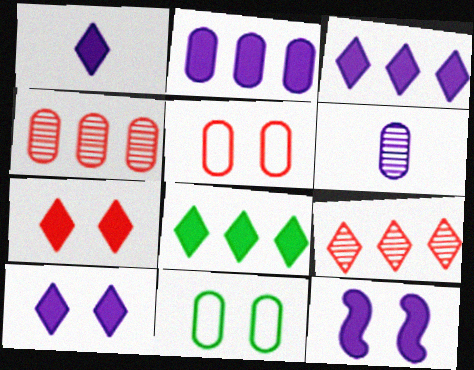[[1, 2, 12], 
[1, 3, 10], 
[1, 7, 8]]